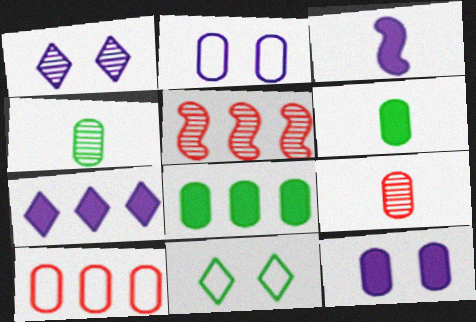[[1, 4, 5], 
[2, 8, 9], 
[3, 7, 12], 
[4, 10, 12]]